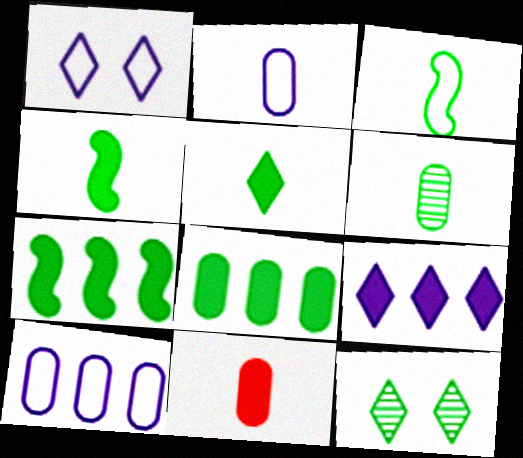[[2, 6, 11], 
[3, 5, 6], 
[3, 8, 12]]